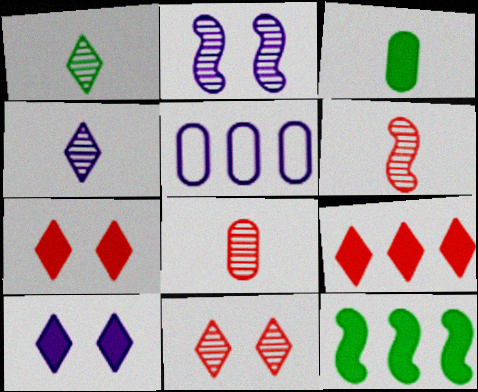[]